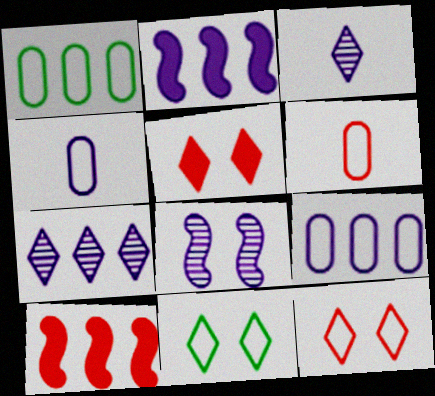[[1, 7, 10], 
[2, 7, 9]]